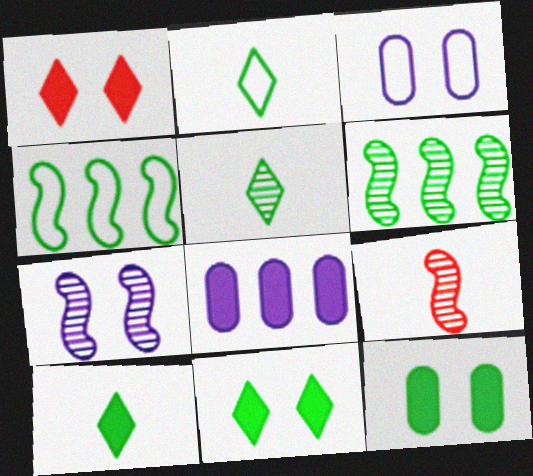[[2, 5, 10], 
[2, 6, 12], 
[4, 5, 12], 
[6, 7, 9]]